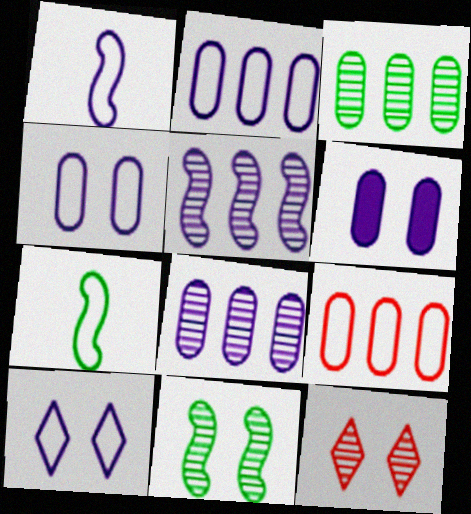[[1, 2, 10], 
[7, 9, 10]]